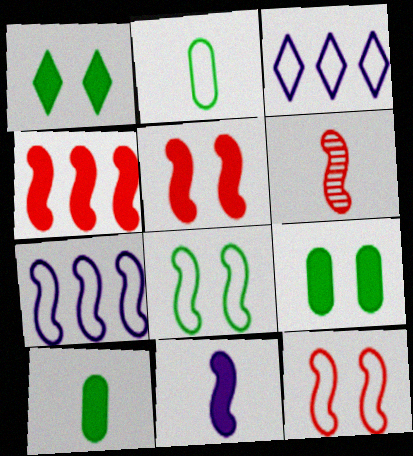[[2, 3, 12], 
[3, 6, 9], 
[4, 6, 12]]